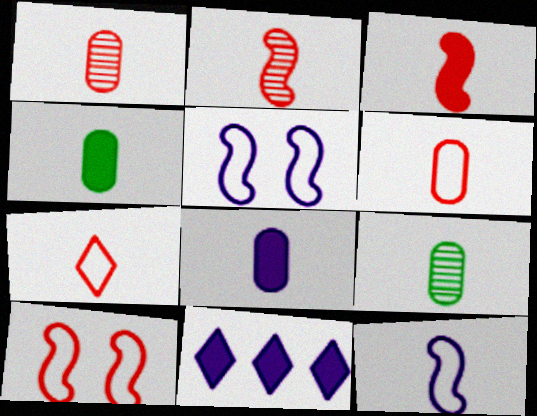[[1, 3, 7], 
[6, 8, 9], 
[9, 10, 11]]